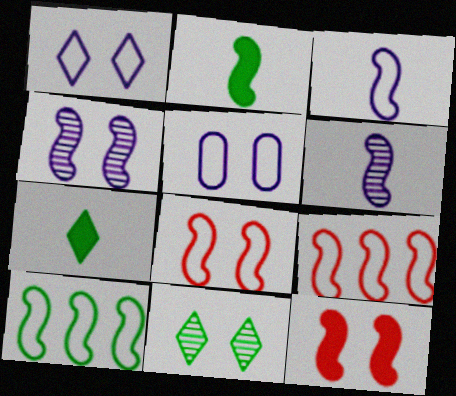[[2, 4, 9], 
[3, 8, 10], 
[5, 11, 12], 
[6, 10, 12]]